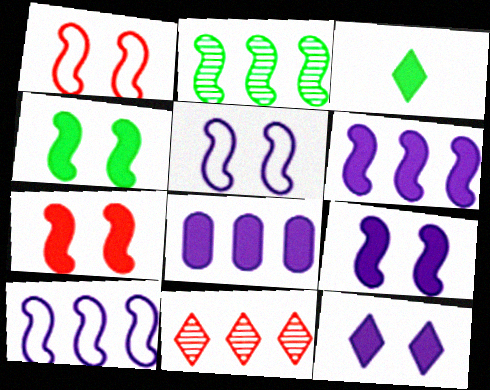[[3, 7, 8], 
[4, 7, 9]]